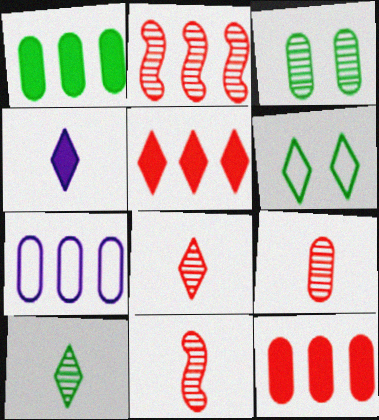[[8, 9, 11]]